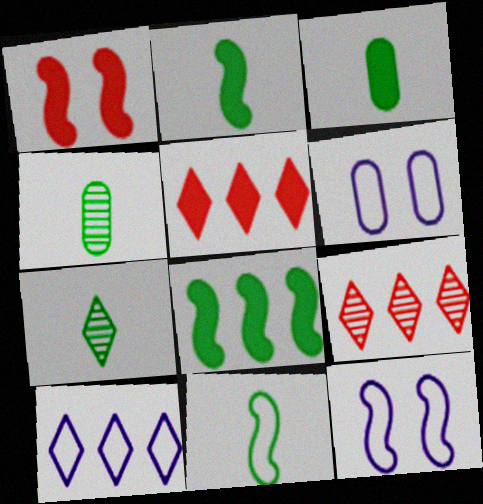[[1, 4, 10], 
[2, 6, 9], 
[3, 7, 11], 
[3, 9, 12], 
[4, 5, 12]]